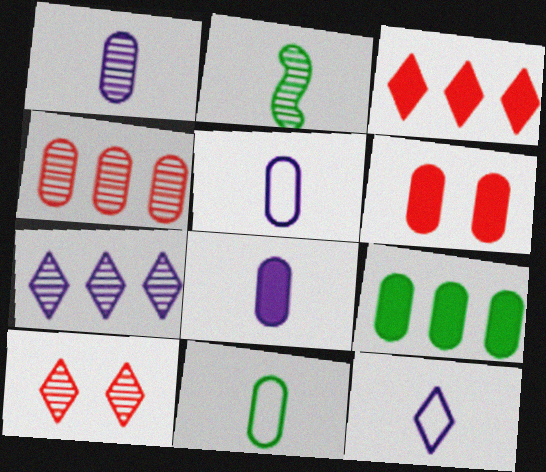[[1, 5, 8], 
[6, 8, 9]]